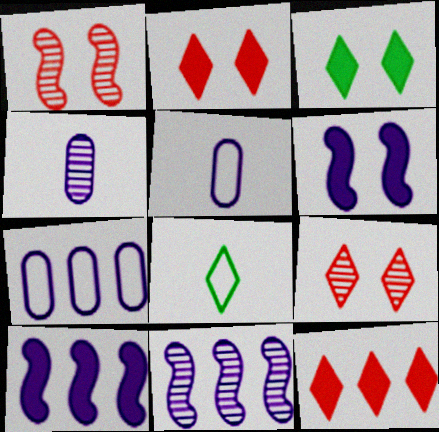[]